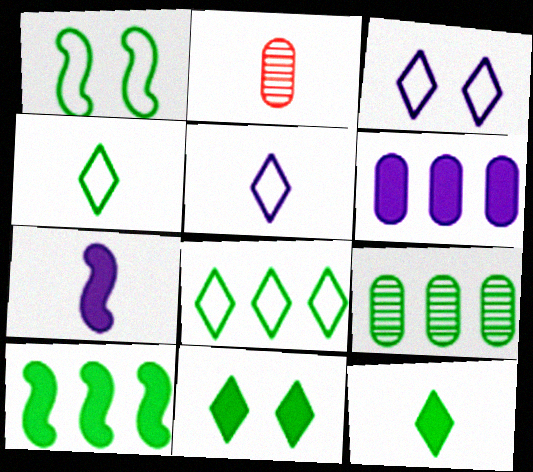[[1, 9, 12], 
[2, 3, 10], 
[2, 4, 7], 
[8, 9, 10]]